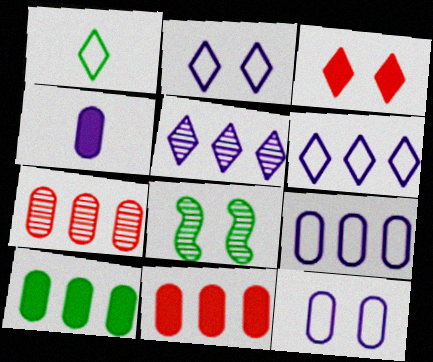[[1, 3, 5], 
[1, 8, 10], 
[3, 8, 12], 
[7, 9, 10]]